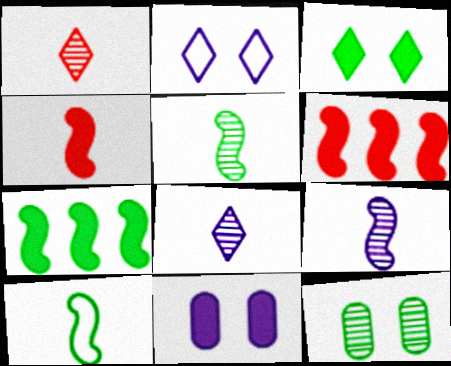[[4, 9, 10]]